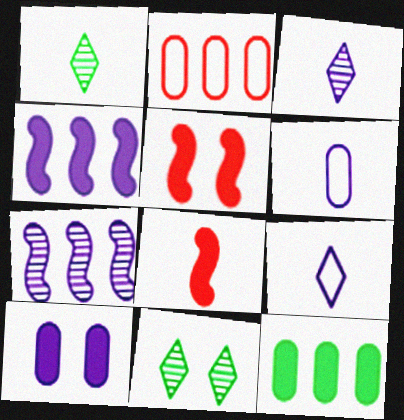[[1, 6, 8], 
[7, 9, 10]]